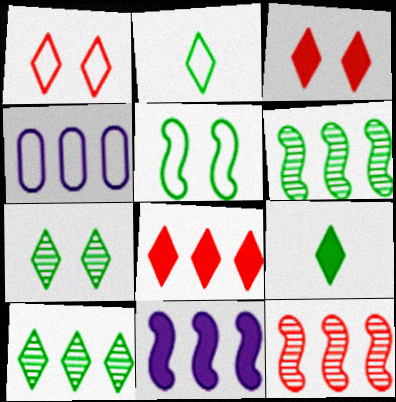[[4, 6, 8]]